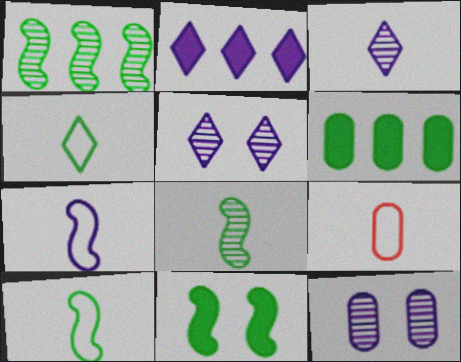[[1, 10, 11], 
[2, 7, 12], 
[4, 7, 9], 
[6, 9, 12]]